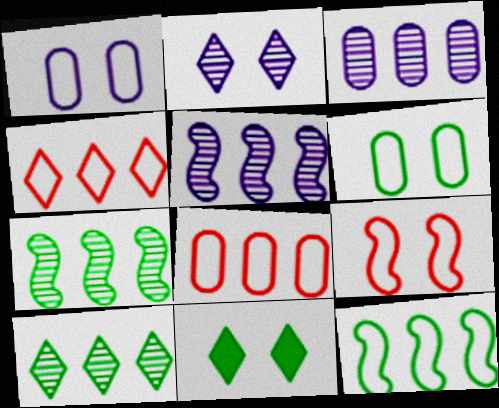[]